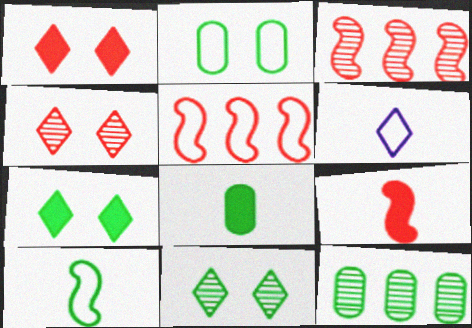[[2, 5, 6], 
[2, 8, 12], 
[7, 10, 12]]